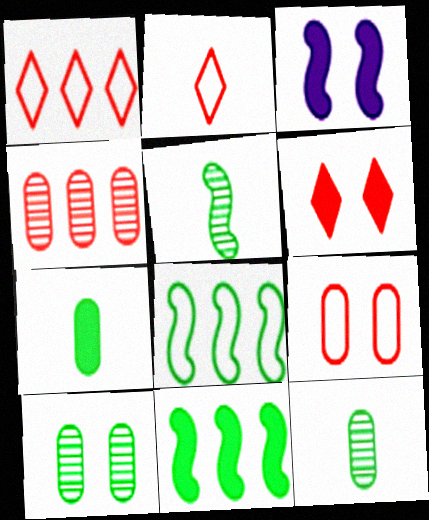[[1, 3, 12]]